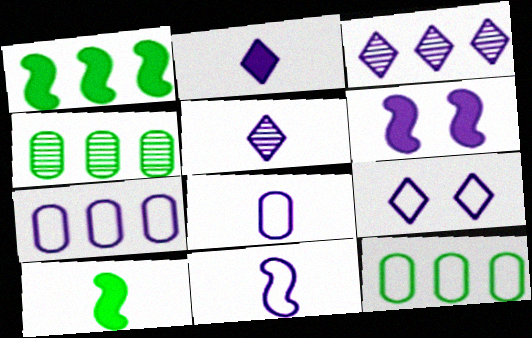[[2, 3, 9], 
[3, 6, 8], 
[5, 6, 7], 
[7, 9, 11]]